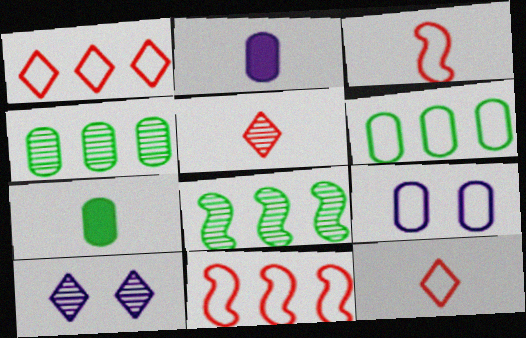[[7, 10, 11]]